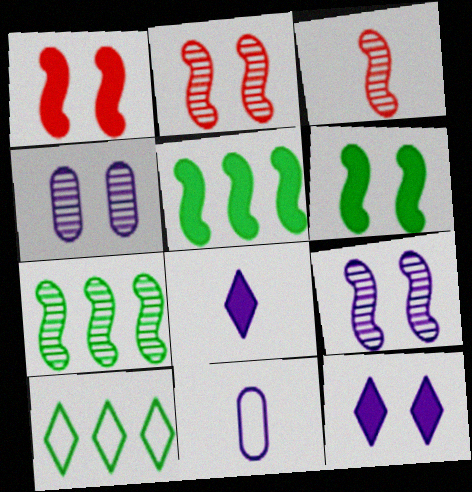[[3, 7, 9]]